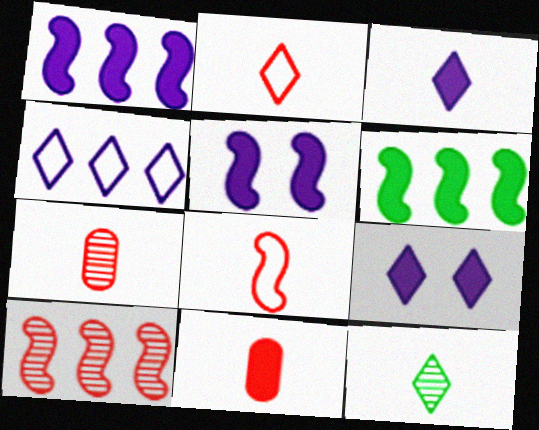[[2, 3, 12], 
[6, 9, 11]]